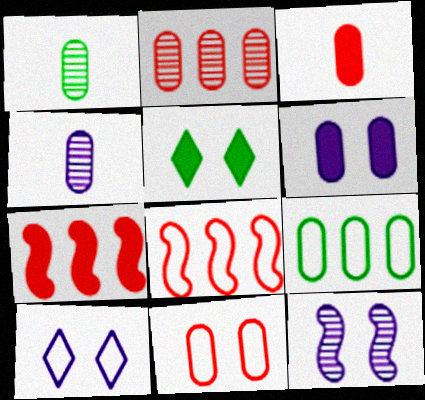[[1, 7, 10], 
[2, 3, 11], 
[4, 5, 8], 
[5, 11, 12], 
[6, 10, 12]]